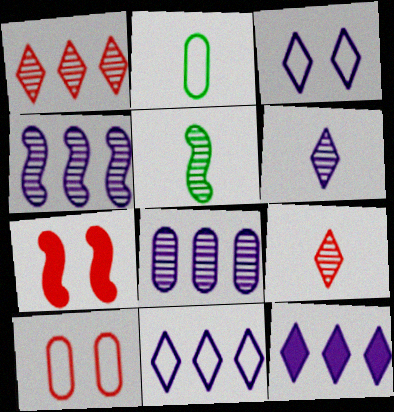[[3, 6, 12], 
[5, 10, 12]]